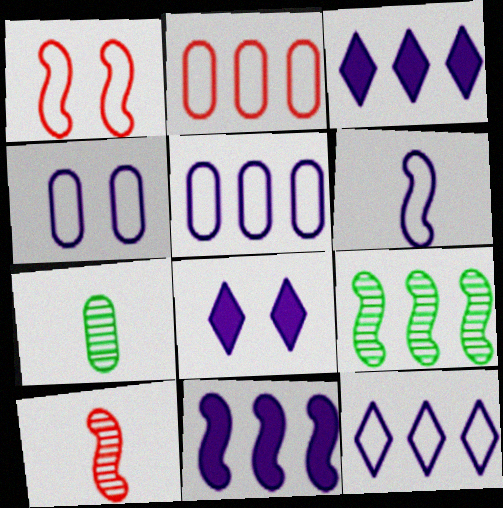[[1, 3, 7], 
[2, 3, 9], 
[4, 6, 12]]